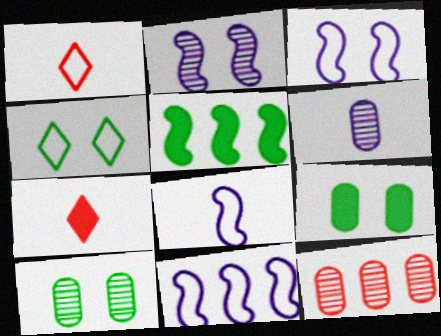[[3, 8, 11], 
[6, 10, 12], 
[7, 10, 11]]